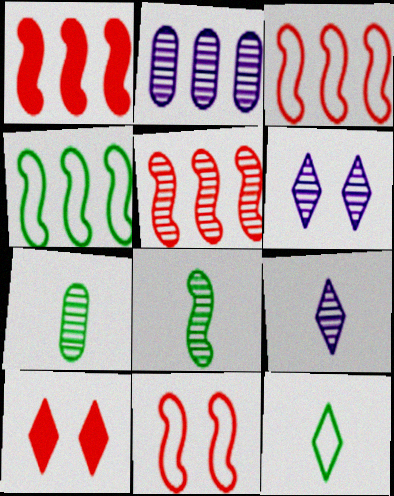[[1, 3, 5], 
[5, 6, 7]]